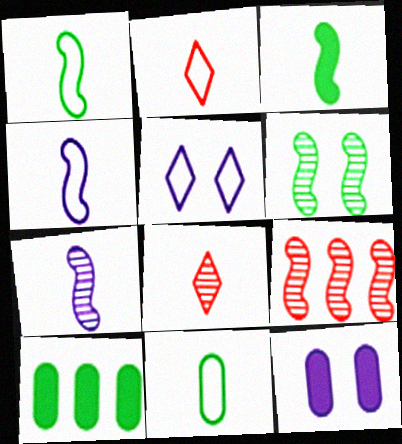[[2, 4, 11], 
[6, 7, 9]]